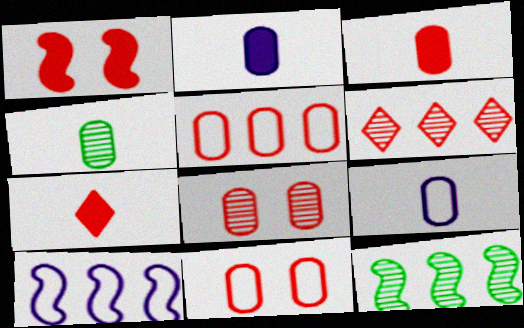[[3, 4, 9], 
[3, 5, 8]]